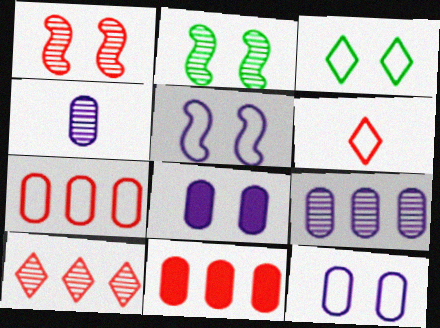[[1, 3, 8], 
[1, 6, 11], 
[2, 4, 10]]